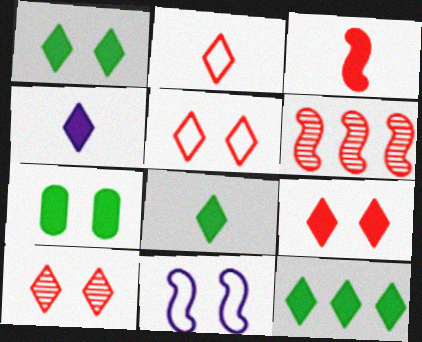[[1, 8, 12], 
[4, 9, 12], 
[5, 9, 10], 
[7, 10, 11]]